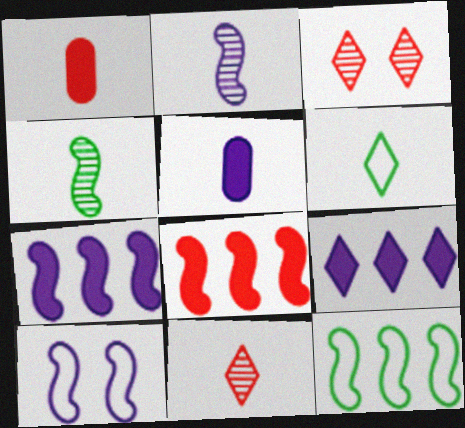[[1, 2, 6], 
[2, 7, 10], 
[3, 5, 12], 
[3, 6, 9], 
[4, 8, 10]]